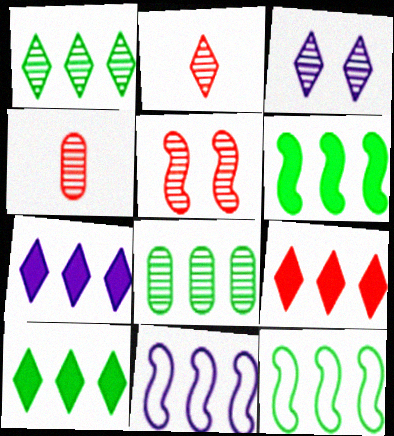[[1, 2, 3], 
[7, 9, 10], 
[8, 9, 11], 
[8, 10, 12]]